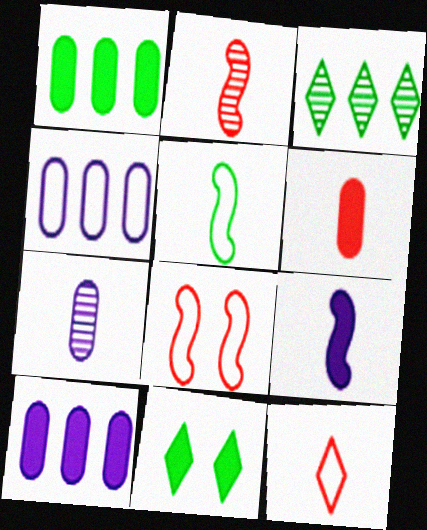[[2, 4, 11], 
[2, 5, 9], 
[2, 6, 12]]